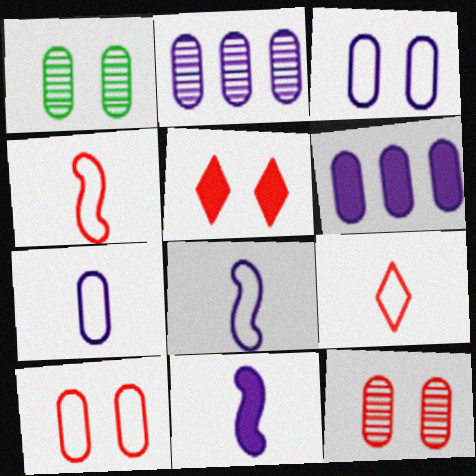[]